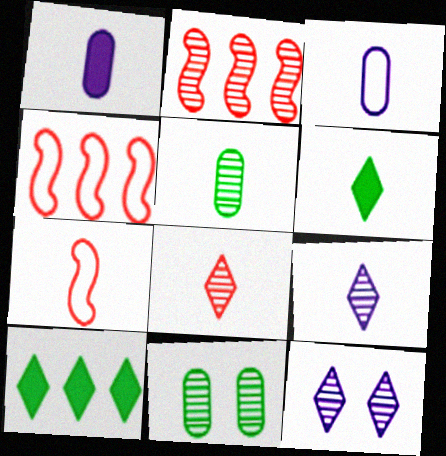[[2, 5, 12], 
[2, 9, 11]]